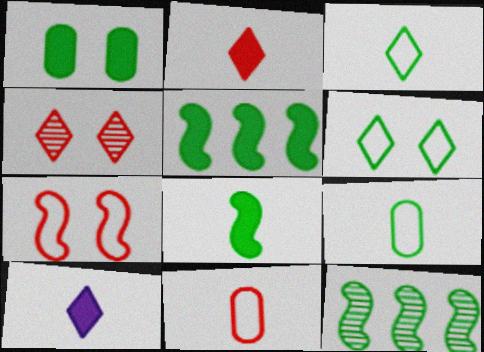[[1, 3, 12]]